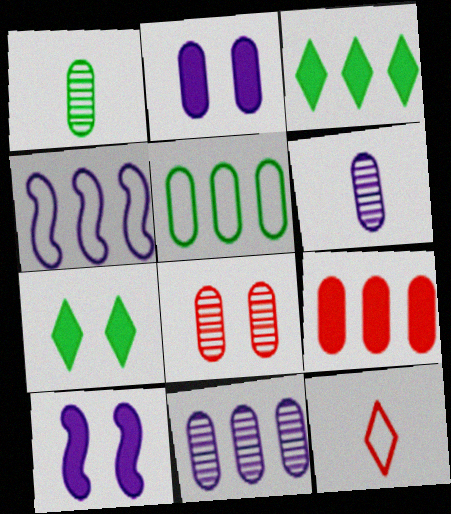[[1, 8, 11], 
[5, 9, 11]]